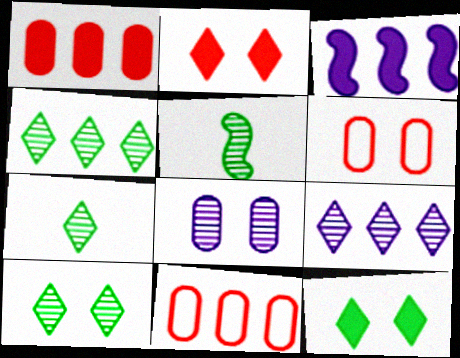[[3, 4, 11], 
[3, 6, 7], 
[4, 7, 10]]